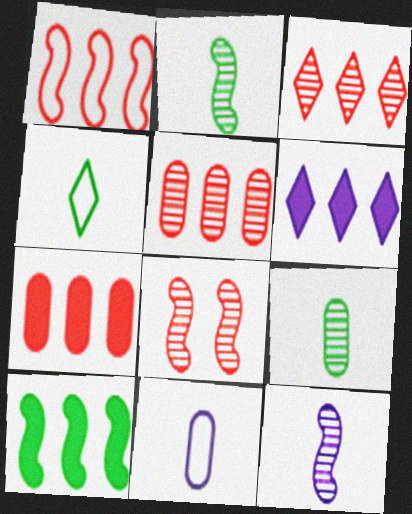[[1, 3, 7], 
[6, 7, 10]]